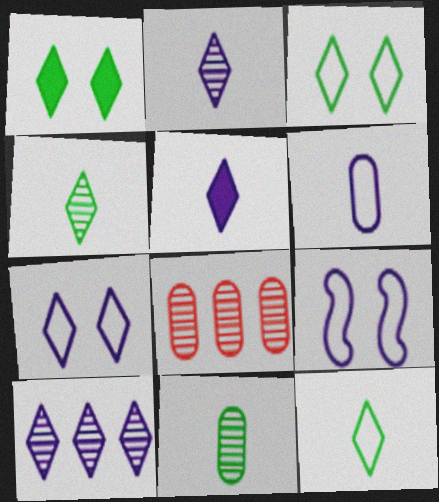[[5, 7, 10]]